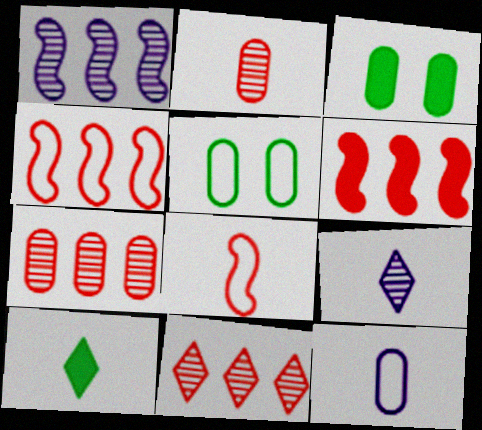[[3, 4, 9], 
[3, 7, 12], 
[5, 6, 9]]